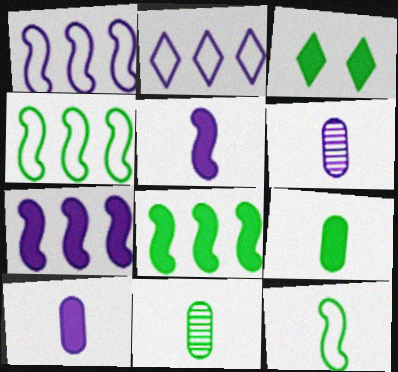[[3, 4, 11], 
[3, 8, 9]]